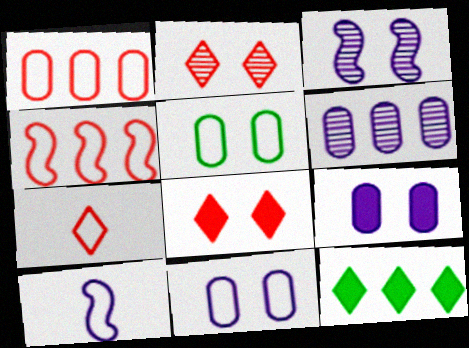[[3, 5, 8], 
[4, 6, 12]]